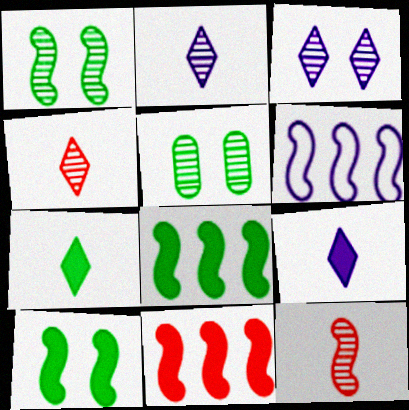[[6, 10, 12]]